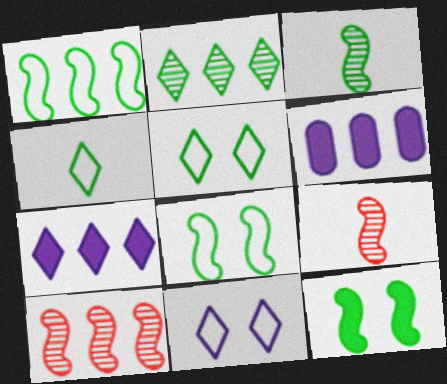[[1, 3, 12], 
[5, 6, 9]]